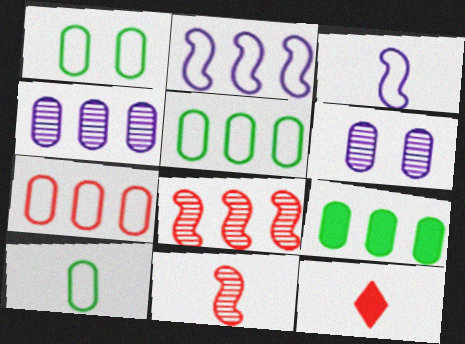[[1, 5, 10], 
[4, 7, 9]]